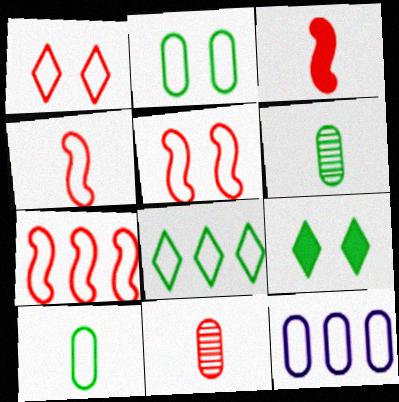[[4, 5, 7], 
[7, 8, 12]]